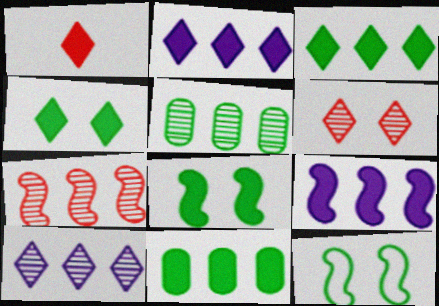[[1, 2, 4], 
[5, 7, 10]]